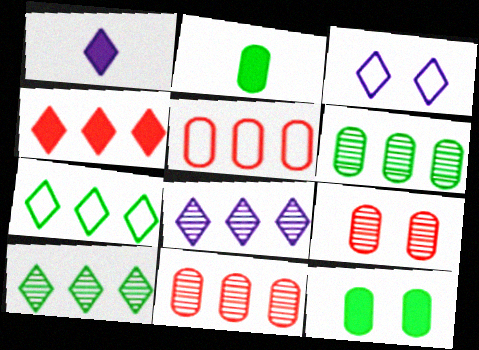[[1, 3, 8], 
[4, 7, 8]]